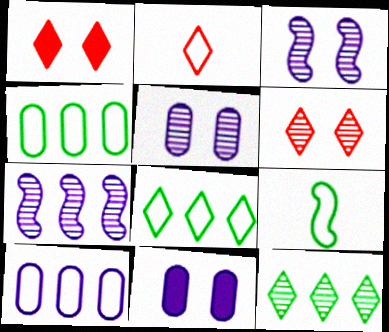[]